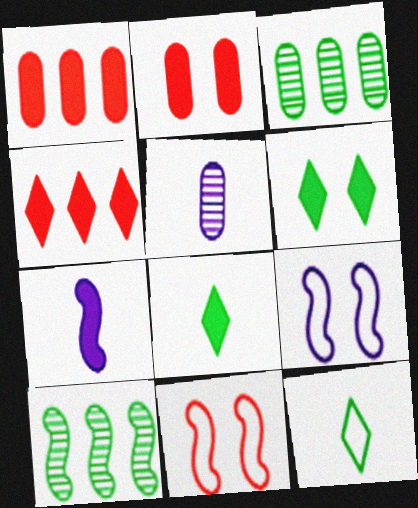[[1, 6, 7], 
[7, 10, 11]]